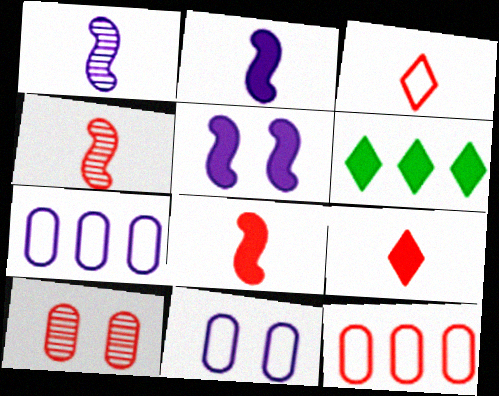[[4, 6, 11]]